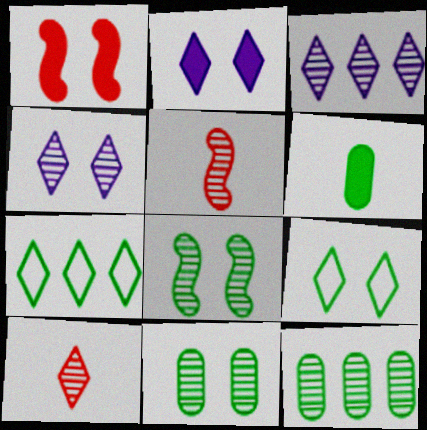[[2, 7, 10], 
[3, 5, 11], 
[4, 5, 12], 
[6, 7, 8]]